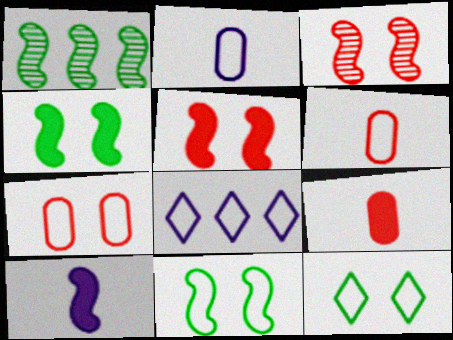[[6, 8, 11]]